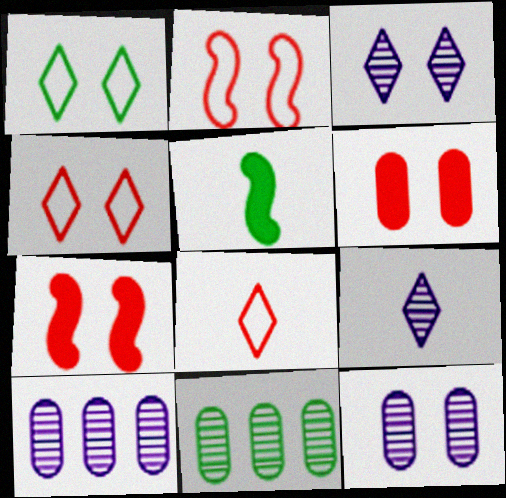[[1, 5, 11], 
[1, 7, 12], 
[4, 5, 10]]